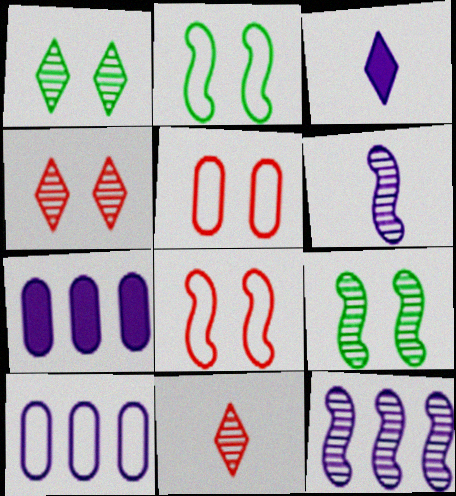[[2, 7, 11]]